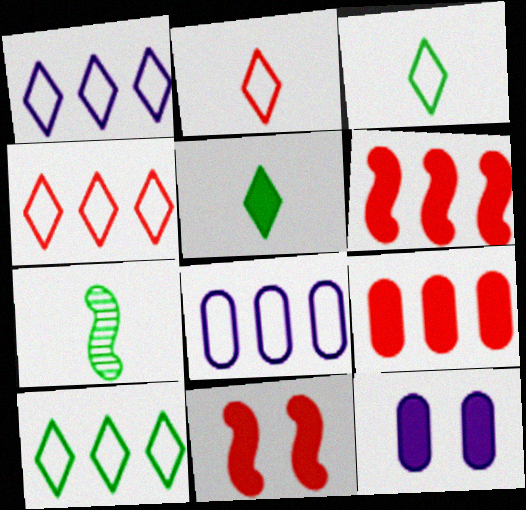[[1, 4, 10], 
[4, 7, 12], 
[5, 6, 12]]